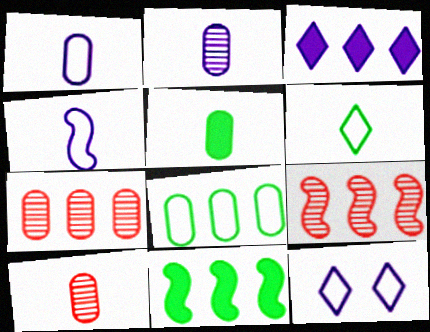[[1, 5, 10], 
[3, 8, 9], 
[5, 9, 12], 
[10, 11, 12]]